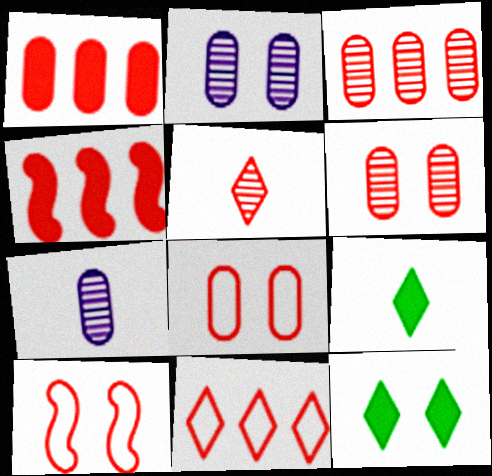[[1, 5, 10], 
[2, 10, 12], 
[3, 4, 11], 
[4, 5, 8]]